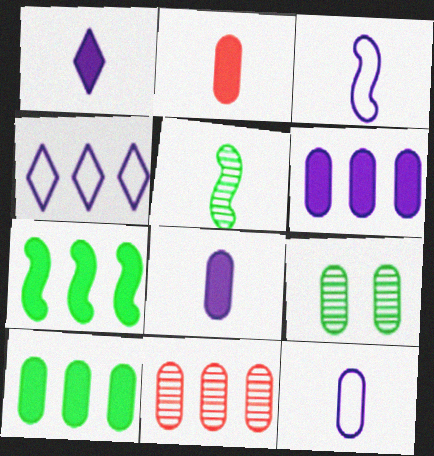[[4, 7, 11]]